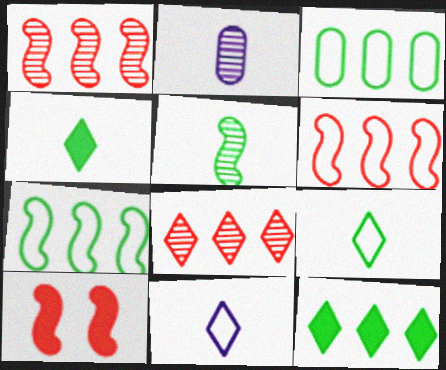[]